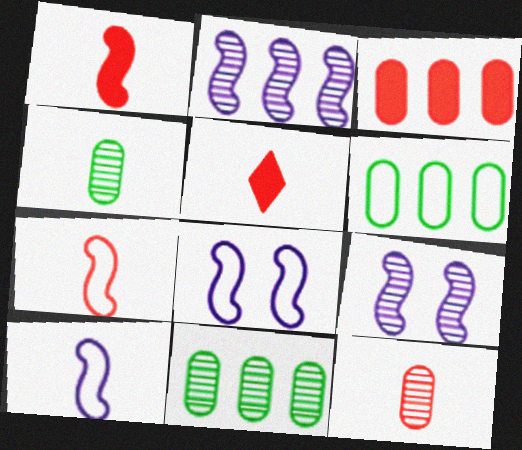[[4, 5, 10], 
[5, 6, 9], 
[5, 7, 12], 
[5, 8, 11]]